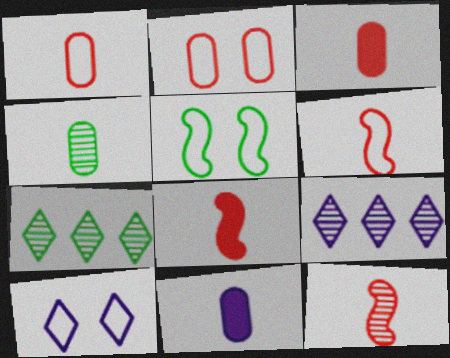[[1, 4, 11], 
[2, 5, 10], 
[3, 5, 9], 
[6, 8, 12]]